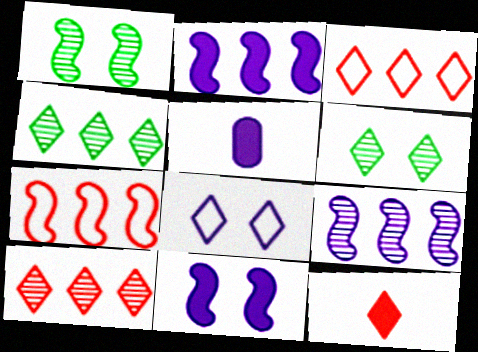[[1, 3, 5], 
[4, 8, 12], 
[5, 6, 7], 
[5, 8, 9]]